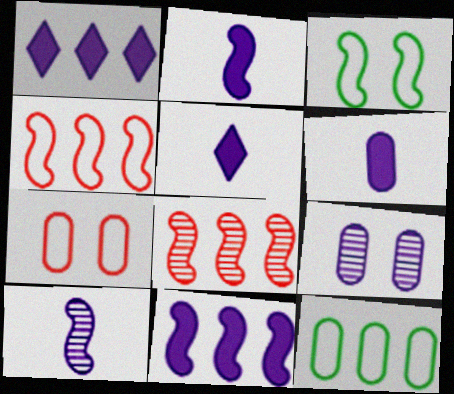[[1, 8, 12], 
[2, 3, 8], 
[2, 5, 6]]